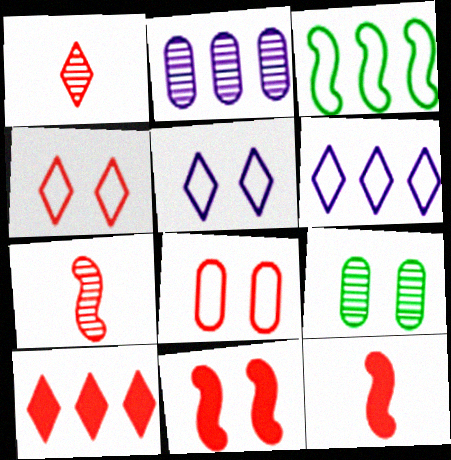[[1, 4, 10], 
[2, 3, 10], 
[5, 9, 11], 
[6, 9, 12], 
[7, 8, 10]]